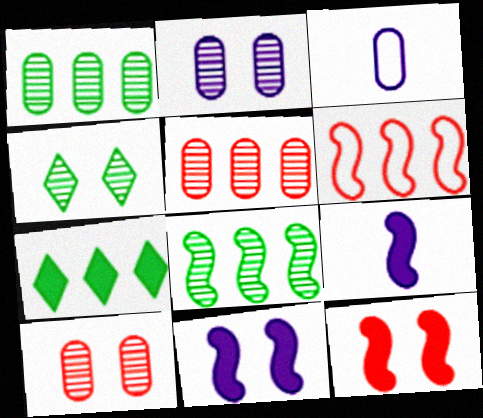[]